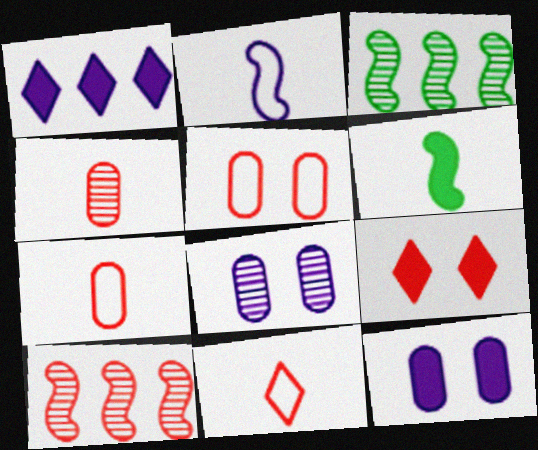[[1, 2, 8], 
[3, 11, 12], 
[7, 9, 10]]